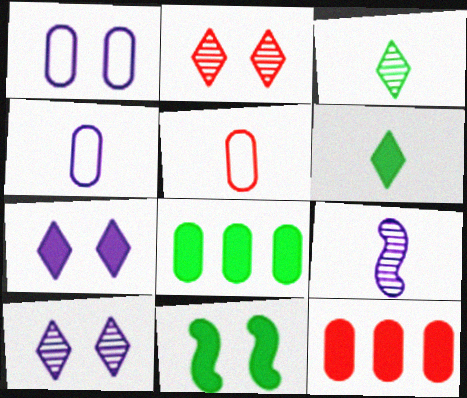[[1, 2, 11], 
[5, 6, 9], 
[6, 8, 11]]